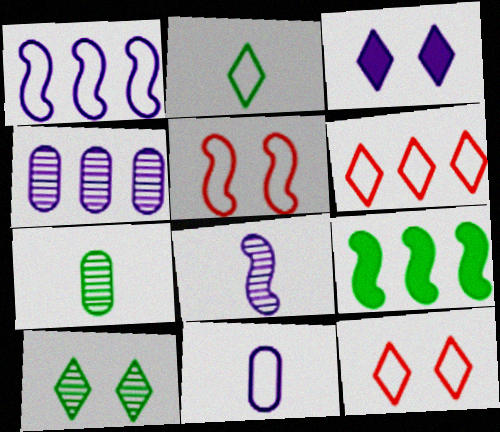[[3, 10, 12], 
[4, 6, 9], 
[5, 8, 9]]